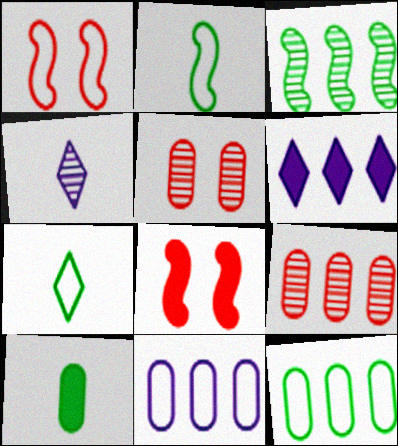[[1, 7, 11], 
[2, 5, 6], 
[3, 4, 5], 
[4, 8, 12], 
[5, 10, 11], 
[6, 8, 10]]